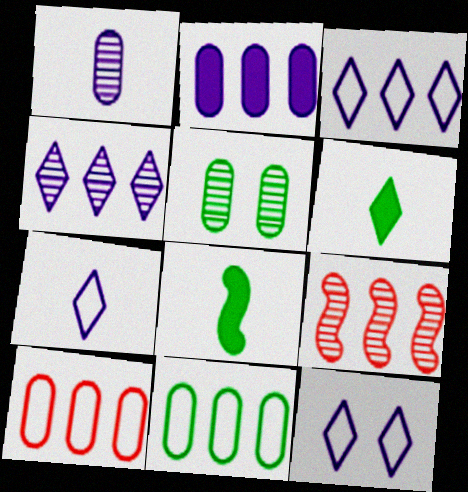[[3, 7, 12]]